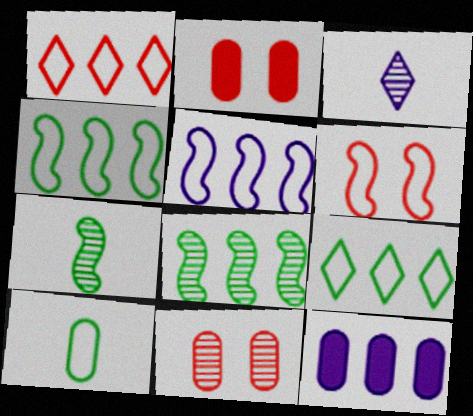[[1, 8, 12], 
[2, 3, 4], 
[3, 8, 11], 
[10, 11, 12]]